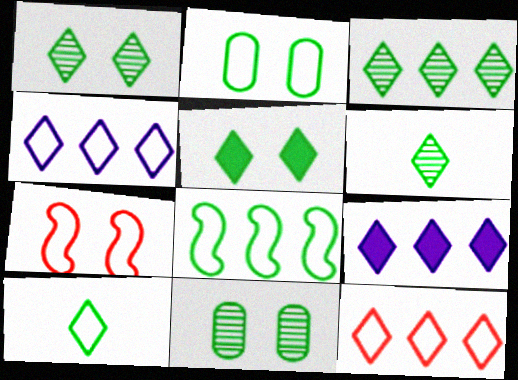[[1, 3, 6], 
[2, 8, 10], 
[3, 5, 10], 
[3, 9, 12]]